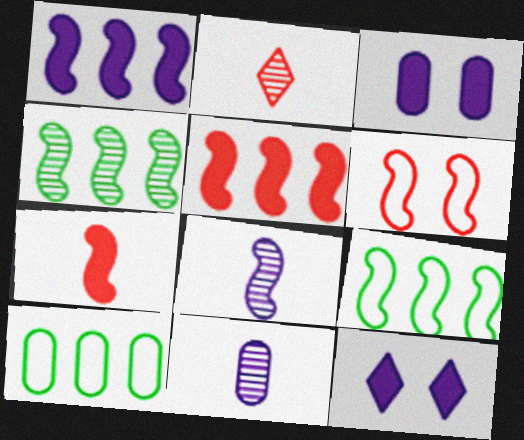[[2, 3, 9]]